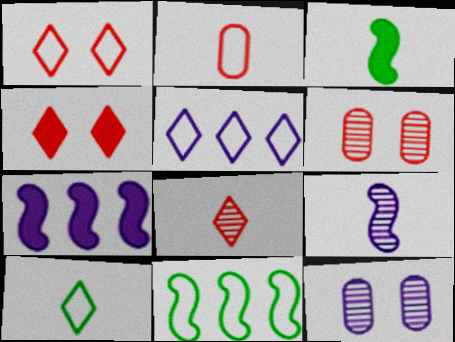[[1, 5, 10], 
[3, 5, 6], 
[6, 7, 10]]